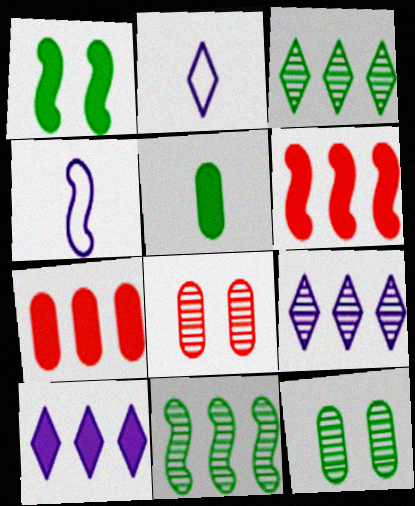[[2, 6, 12]]